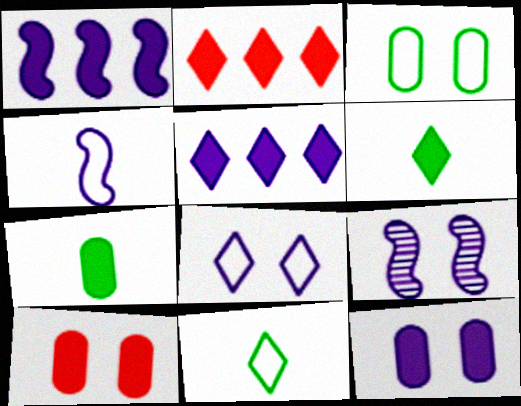[[1, 4, 9], 
[1, 6, 10], 
[8, 9, 12]]